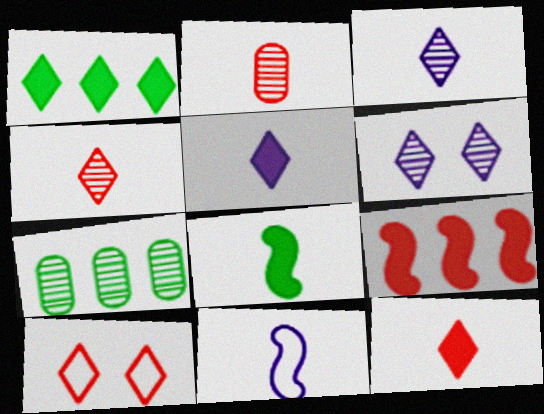[[1, 3, 10], 
[2, 9, 10]]